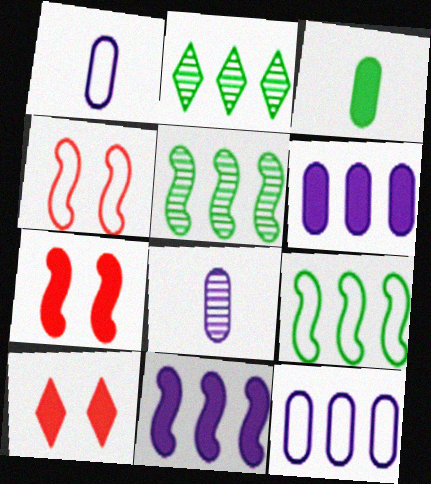[[1, 2, 7], 
[1, 5, 10], 
[3, 10, 11], 
[8, 9, 10]]